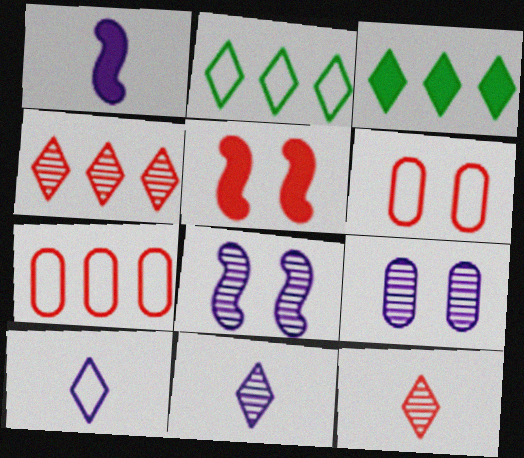[[5, 7, 12]]